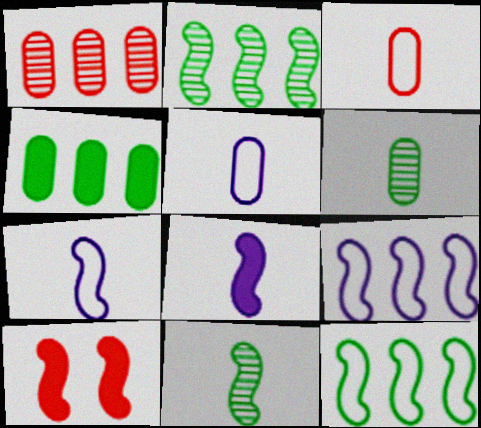[[2, 7, 10], 
[9, 10, 11]]